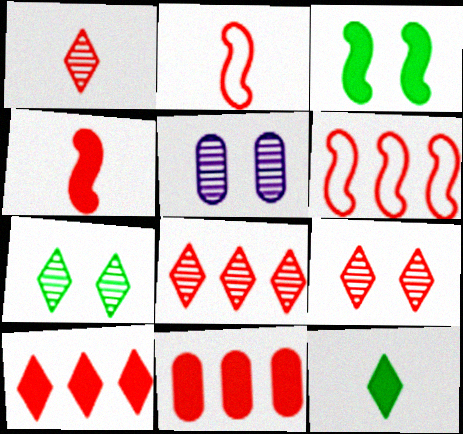[[1, 8, 9], 
[2, 9, 11], 
[5, 6, 12], 
[6, 8, 11]]